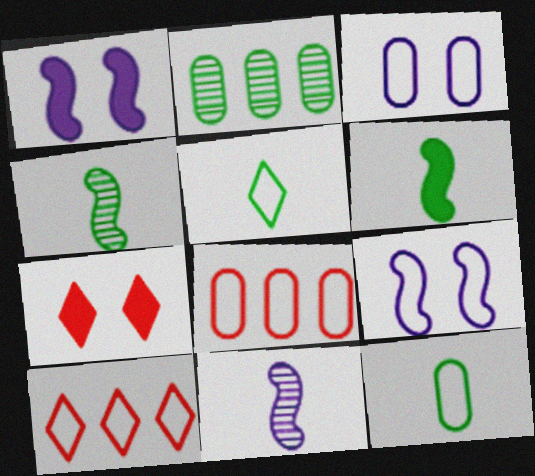[[3, 8, 12], 
[5, 8, 9], 
[9, 10, 12]]